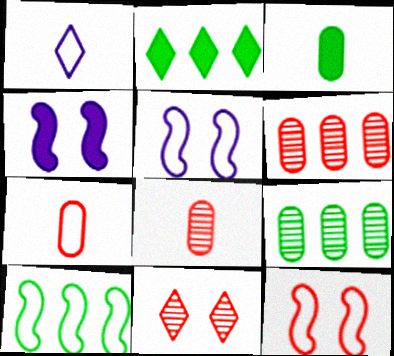[[1, 2, 11], 
[2, 5, 8], 
[2, 9, 10]]